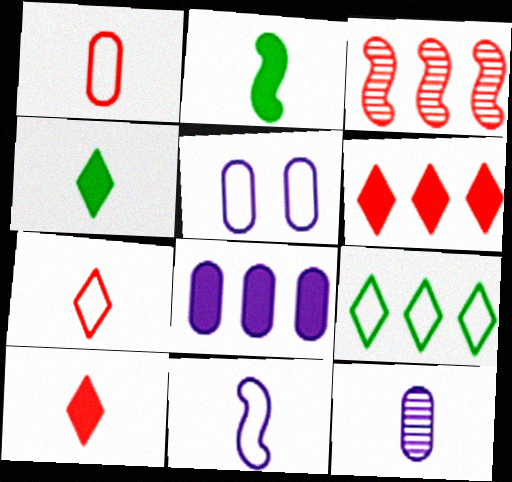[[2, 7, 12], 
[3, 4, 5], 
[3, 8, 9], 
[5, 8, 12]]